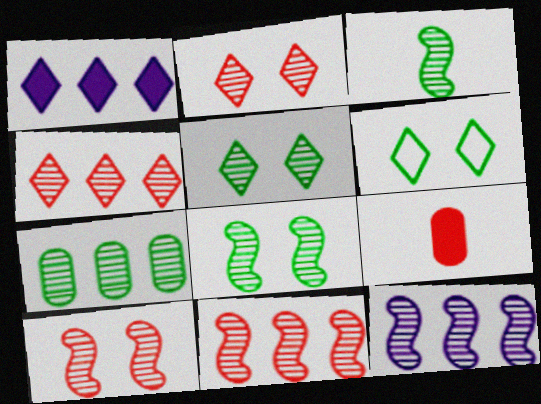[[3, 5, 7], 
[3, 10, 12], 
[4, 7, 12], 
[6, 9, 12]]